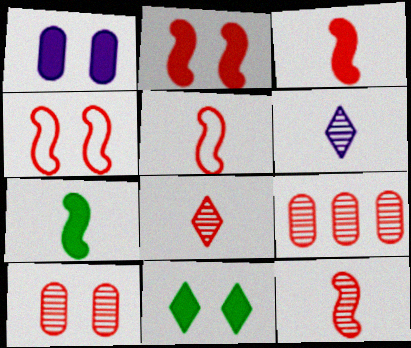[[1, 2, 11], 
[3, 5, 12]]